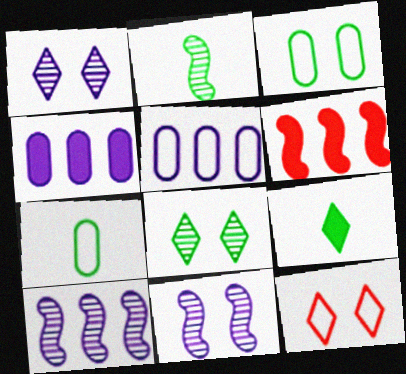[[1, 6, 7], 
[2, 4, 12], 
[2, 7, 9]]